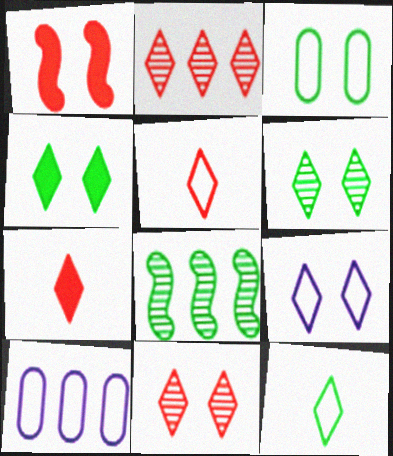[[4, 9, 11]]